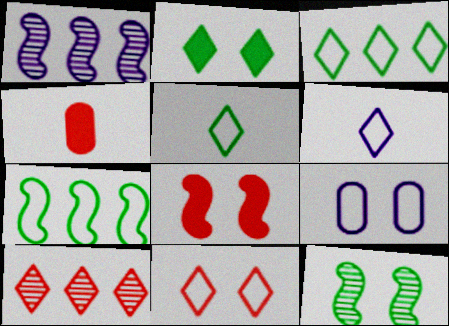[[2, 6, 10], 
[3, 6, 11]]